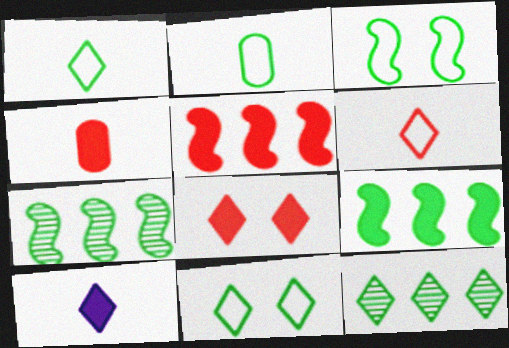[[4, 5, 8]]